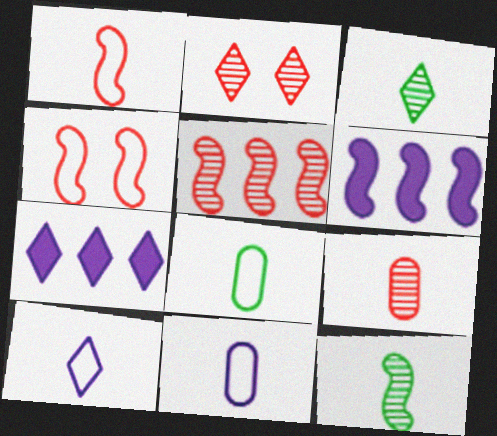[[1, 8, 10], 
[2, 5, 9], 
[2, 6, 8], 
[4, 6, 12]]